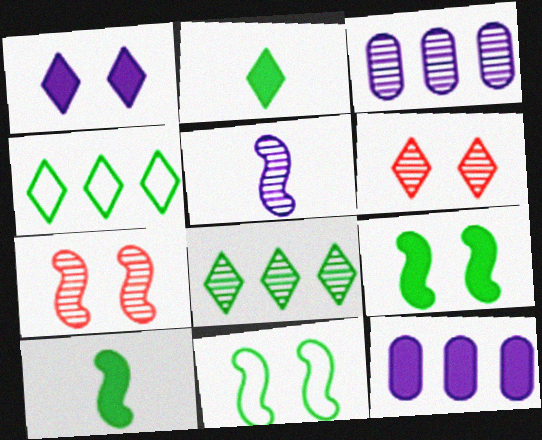[]